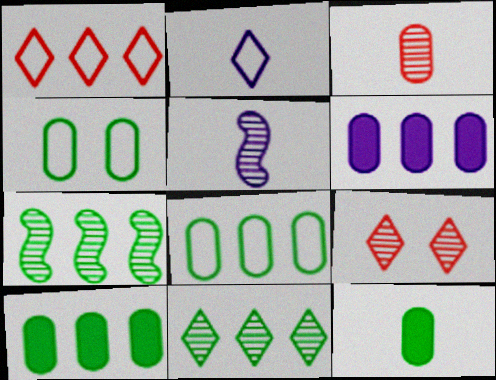[[1, 6, 7], 
[3, 4, 6]]